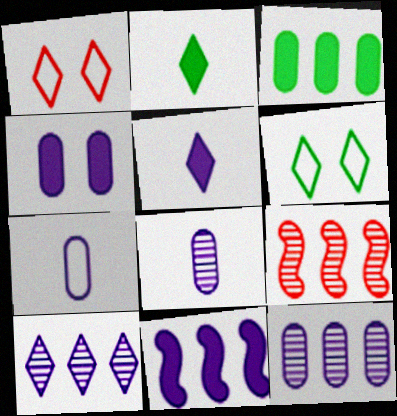[[1, 2, 10], 
[4, 5, 11], 
[4, 7, 12]]